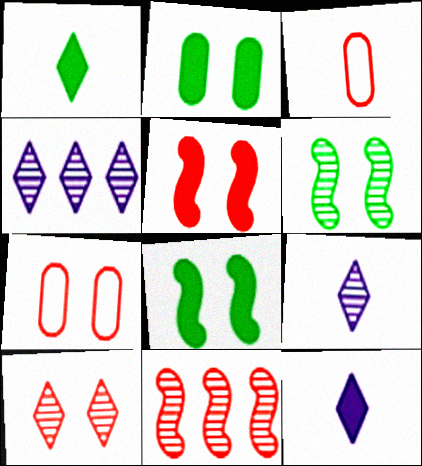[[3, 4, 8], 
[5, 7, 10]]